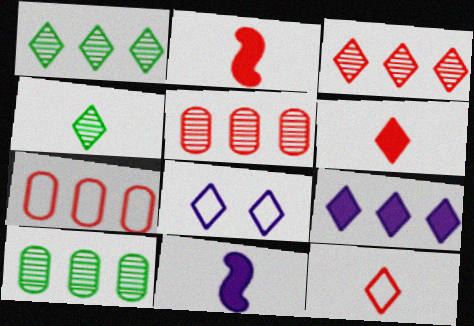[[1, 6, 8], 
[2, 8, 10]]